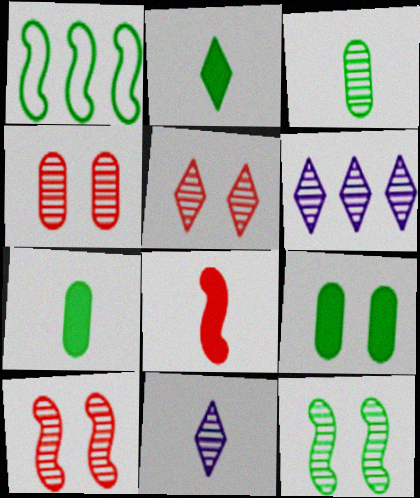[[3, 6, 10], 
[4, 5, 10]]